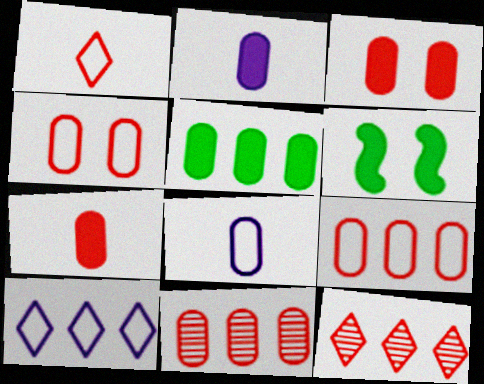[[2, 3, 5], 
[4, 7, 11], 
[6, 8, 12]]